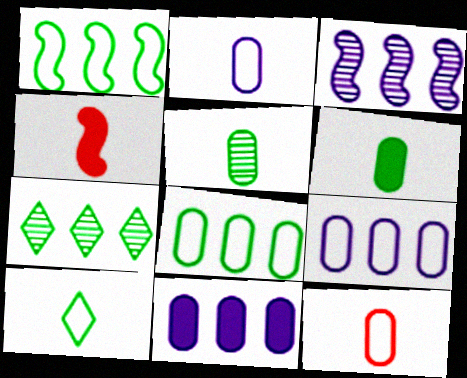[]